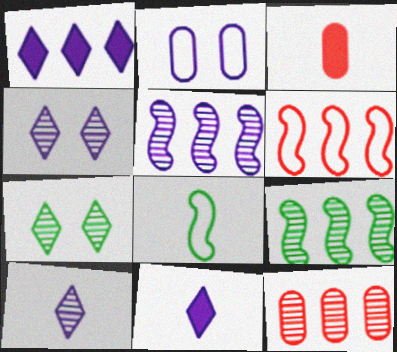[[2, 5, 11], 
[3, 8, 10]]